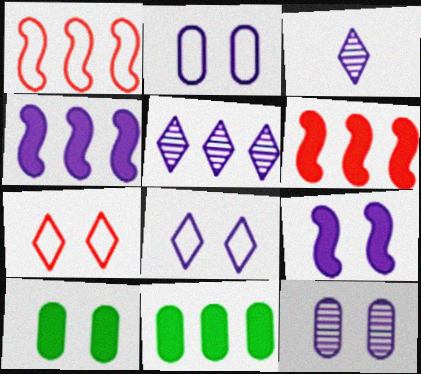[[1, 3, 10], 
[1, 5, 11], 
[2, 3, 4], 
[8, 9, 12]]